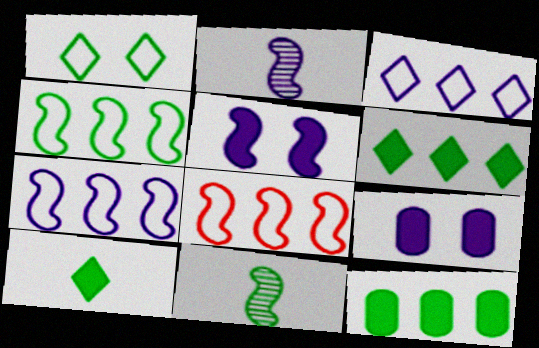[[1, 11, 12], 
[2, 3, 9], 
[2, 5, 7], 
[4, 7, 8], 
[5, 8, 11]]